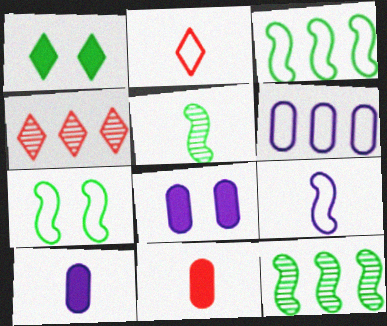[[2, 5, 10], 
[2, 6, 7], 
[2, 8, 12], 
[4, 7, 10]]